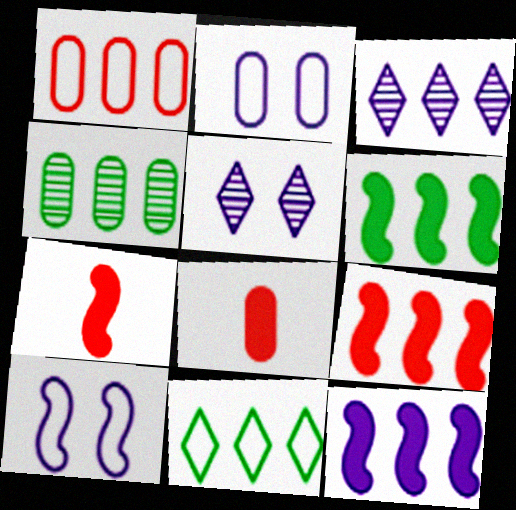[[1, 3, 6], 
[2, 4, 8], 
[4, 6, 11], 
[6, 9, 12]]